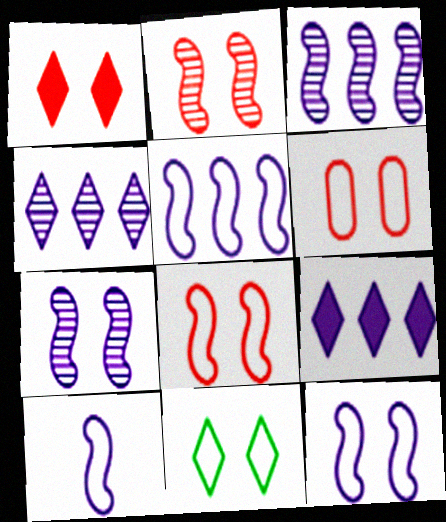[[1, 2, 6], 
[5, 10, 12], 
[6, 11, 12]]